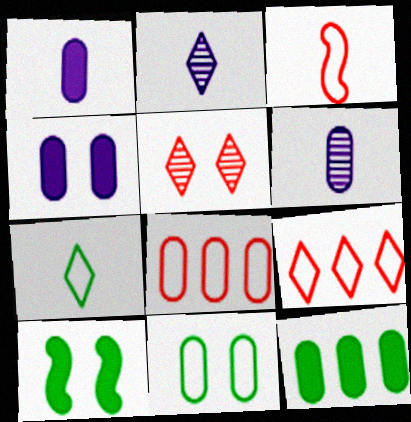[[2, 8, 10], 
[6, 9, 10]]